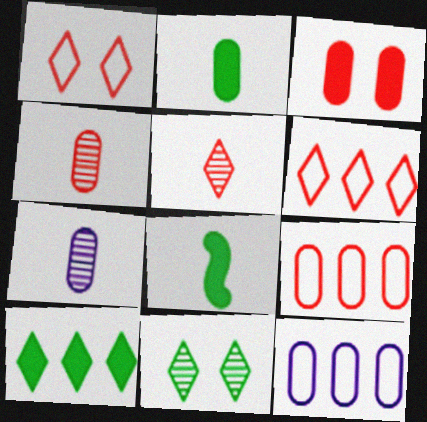[[3, 4, 9]]